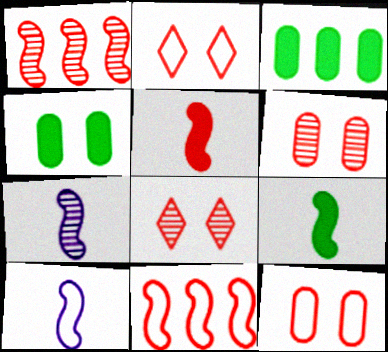[[2, 3, 7], 
[3, 8, 10]]